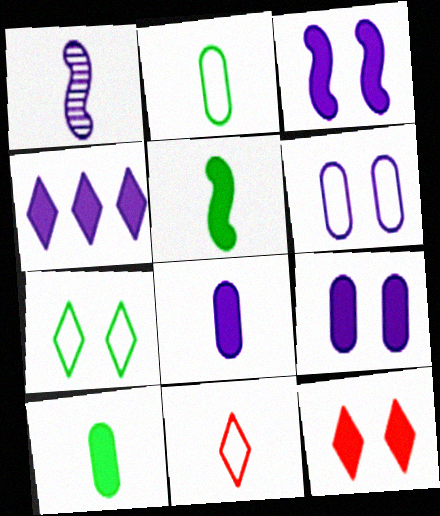[[1, 4, 6], 
[1, 10, 11], 
[3, 4, 8]]